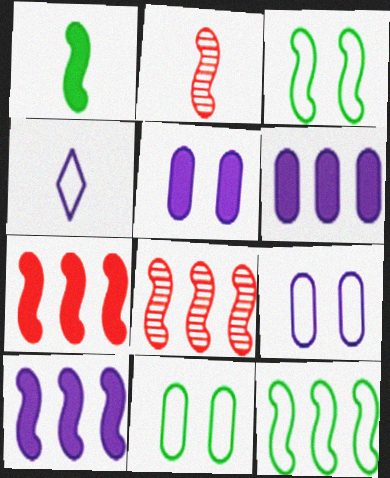[[2, 3, 10], 
[8, 10, 12]]